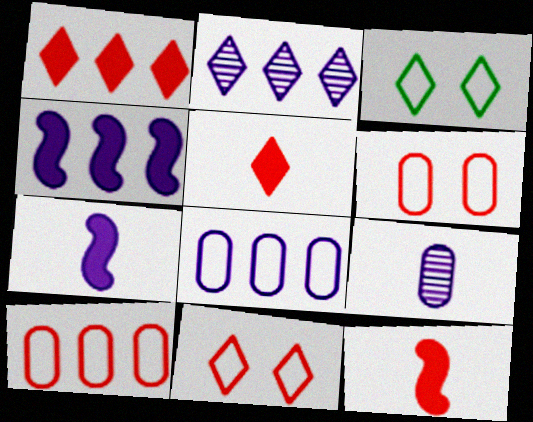[[2, 3, 5], 
[2, 4, 8]]